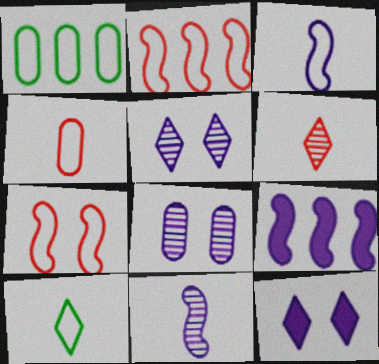[[3, 4, 10]]